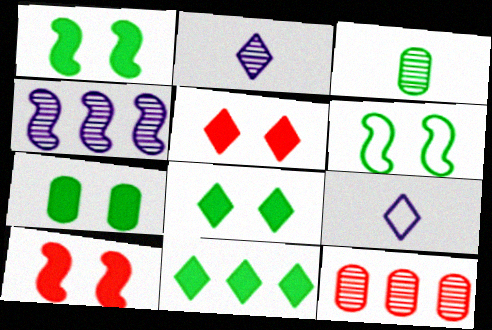[[1, 7, 8], 
[1, 9, 12], 
[3, 6, 11]]